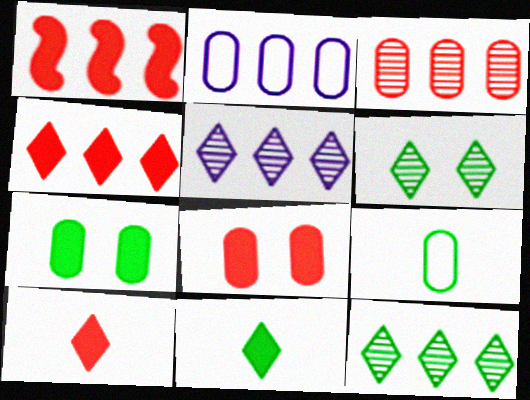[[1, 2, 12], 
[1, 8, 10]]